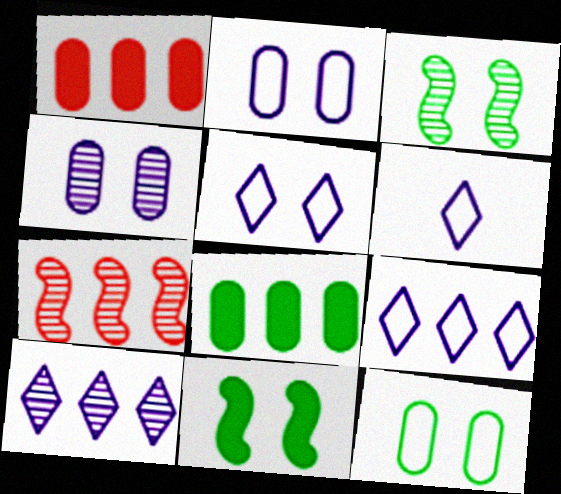[[1, 3, 6], 
[5, 6, 9], 
[7, 8, 9]]